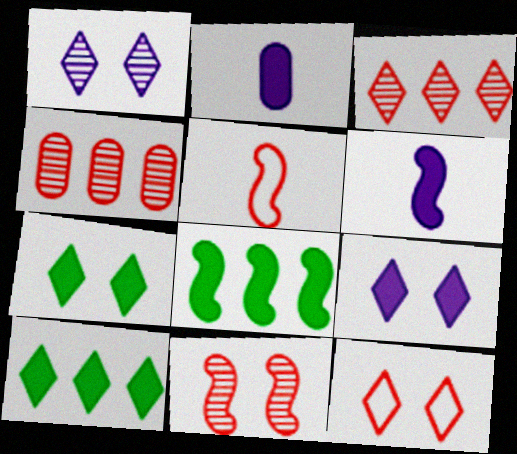[[1, 7, 12]]